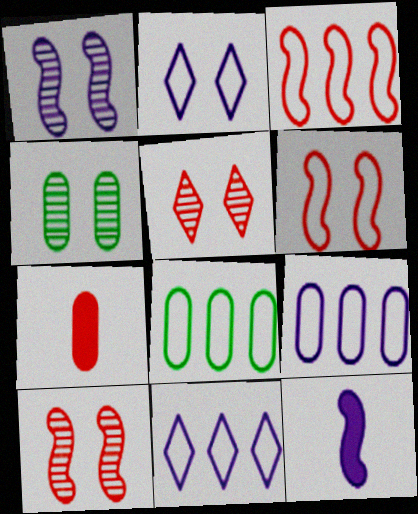[[1, 4, 5], 
[3, 5, 7], 
[3, 8, 11], 
[4, 7, 9], 
[5, 8, 12]]